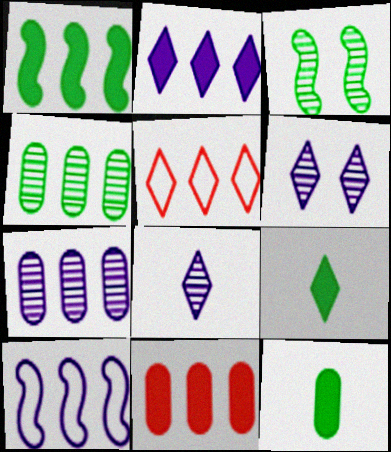[[1, 2, 11], 
[1, 5, 7], 
[2, 7, 10], 
[5, 6, 9]]